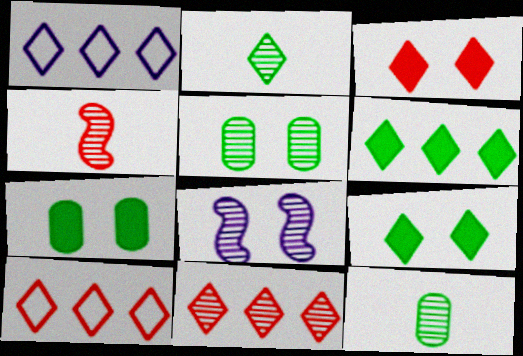[[1, 2, 3], 
[1, 4, 7], 
[1, 6, 11], 
[8, 11, 12]]